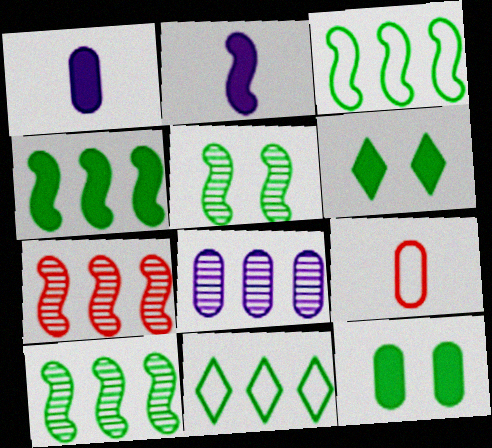[[3, 4, 10], 
[8, 9, 12]]